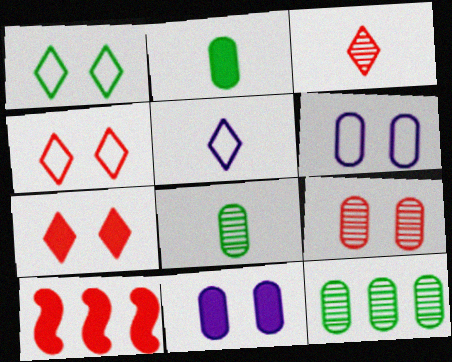[]